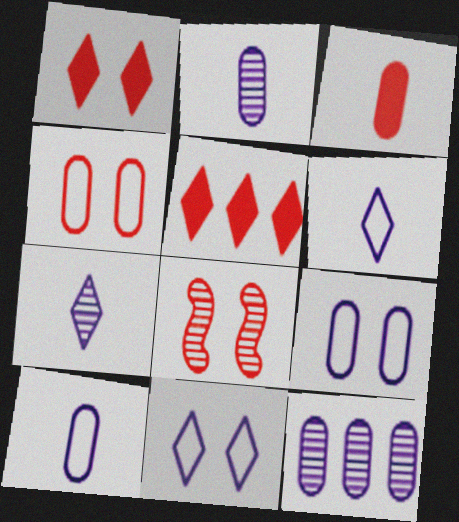[[1, 4, 8]]